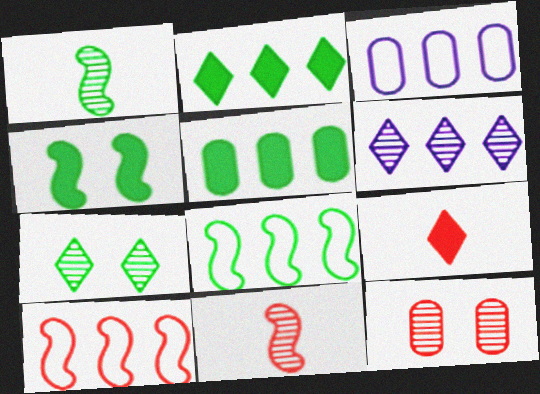[[1, 4, 8], 
[1, 6, 12], 
[5, 6, 10], 
[9, 10, 12]]